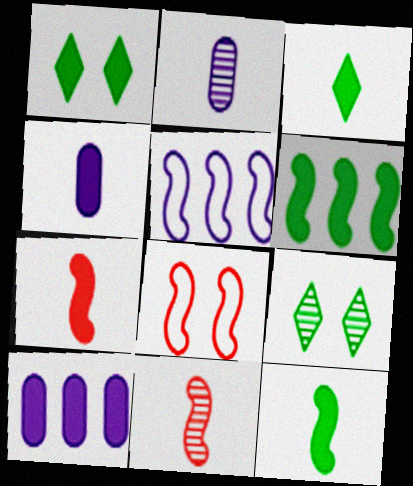[[1, 7, 10], 
[3, 4, 7]]